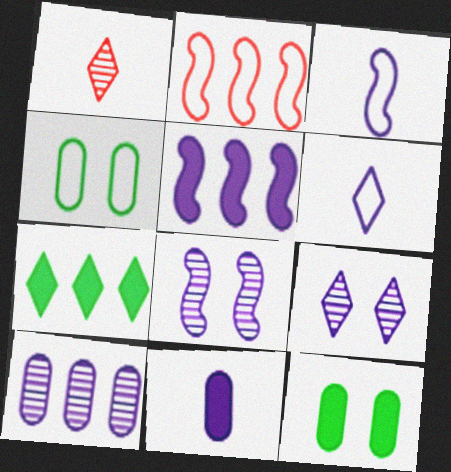[[1, 4, 5], 
[2, 4, 6], 
[2, 7, 10], 
[3, 5, 8]]